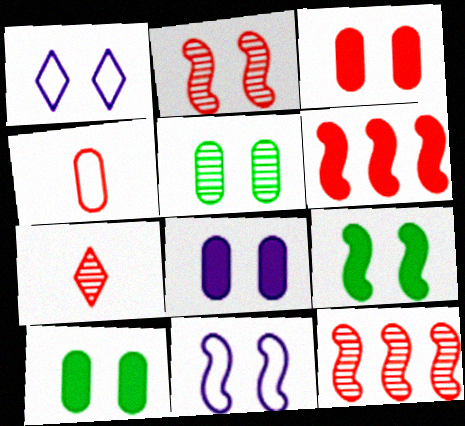[[1, 2, 10], 
[2, 9, 11], 
[3, 8, 10]]